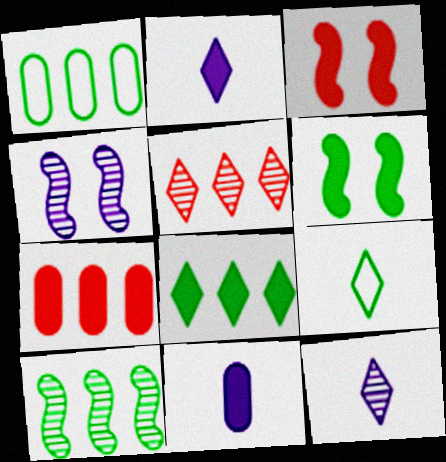[[1, 3, 12], 
[1, 8, 10], 
[2, 6, 7], 
[3, 8, 11], 
[4, 7, 9]]